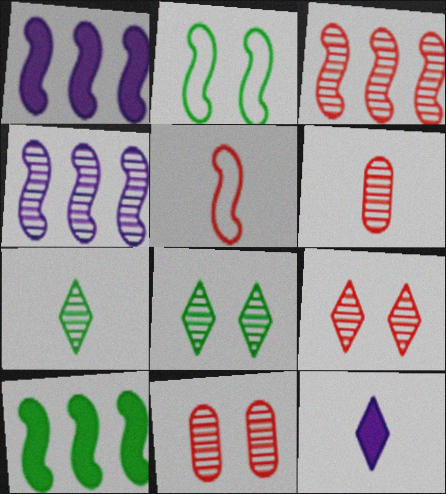[[3, 6, 9], 
[4, 6, 8], 
[4, 7, 11]]